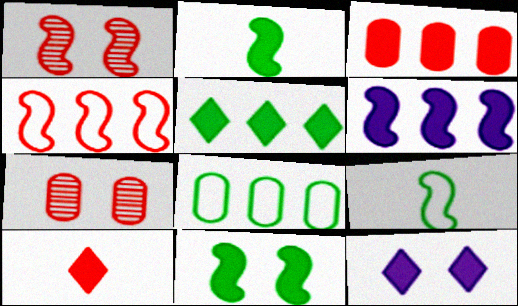[[1, 6, 9], 
[2, 3, 12], 
[3, 5, 6], 
[4, 7, 10], 
[5, 10, 12]]